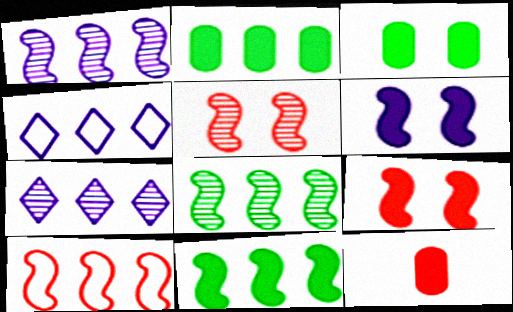[[1, 10, 11], 
[2, 7, 10]]